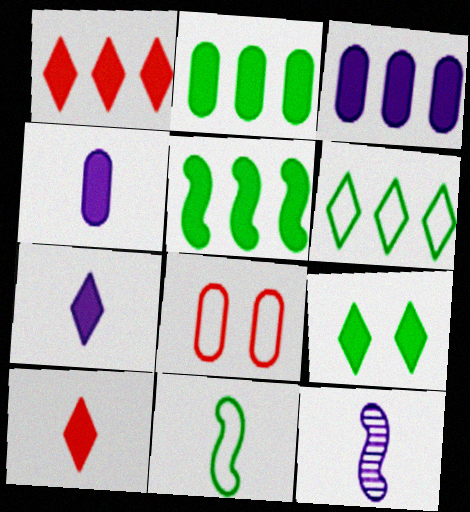[[1, 3, 5], 
[1, 7, 9]]